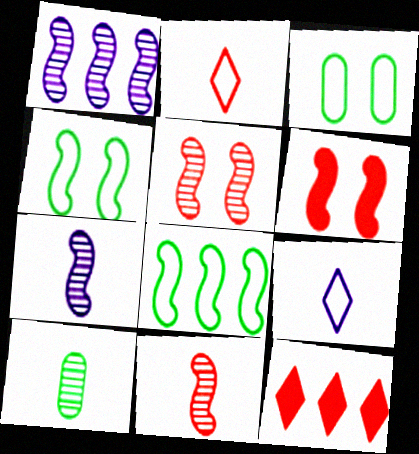[[3, 7, 12], 
[6, 7, 8]]